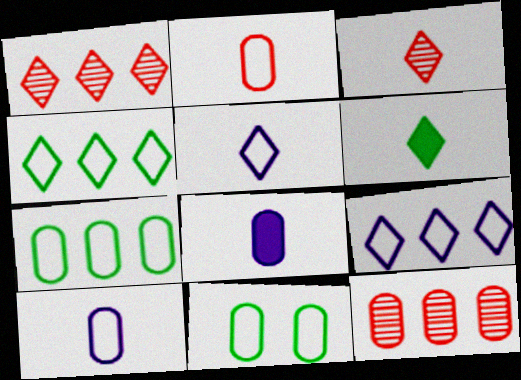[[3, 5, 6], 
[8, 11, 12]]